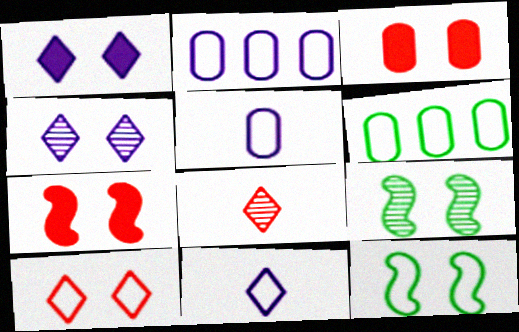[[3, 4, 12]]